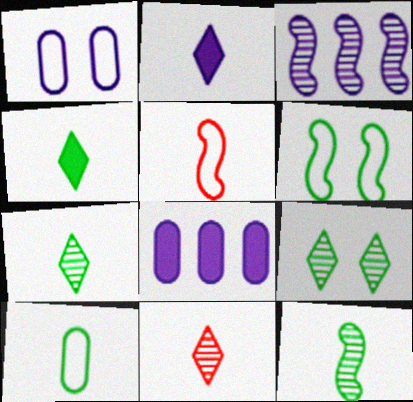[[1, 2, 3], 
[4, 10, 12], 
[5, 8, 9], 
[6, 8, 11]]